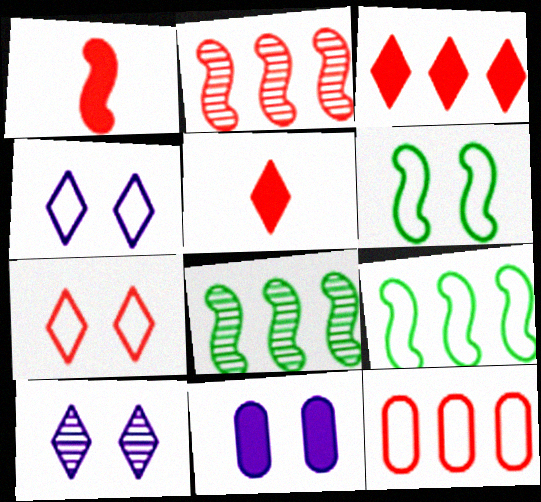[[2, 3, 12]]